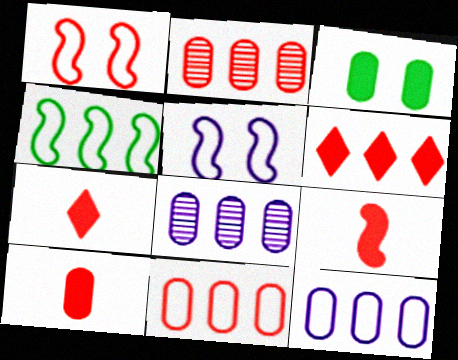[[1, 2, 7], 
[4, 6, 8], 
[7, 9, 10]]